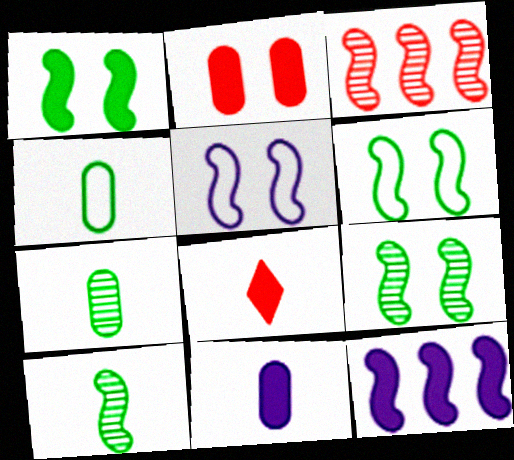[[1, 6, 9]]